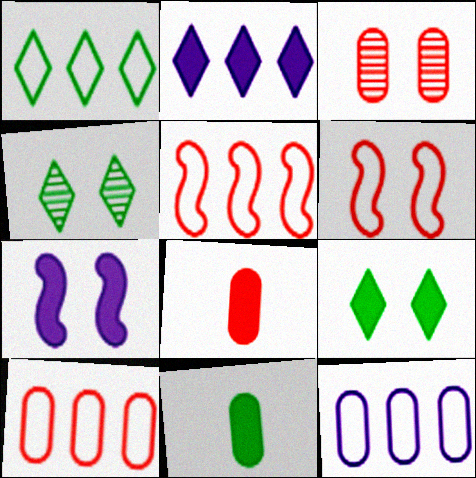[[1, 5, 12], 
[3, 8, 10], 
[3, 11, 12]]